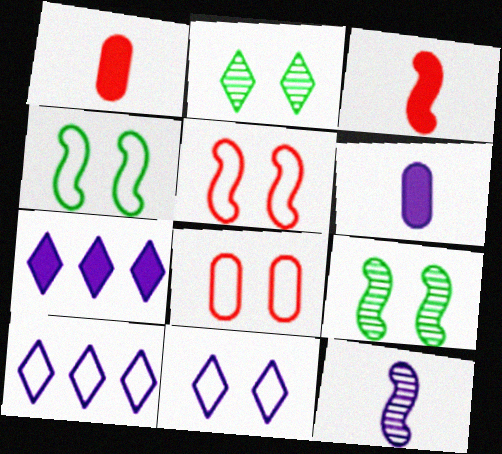[[1, 9, 10], 
[4, 8, 11]]